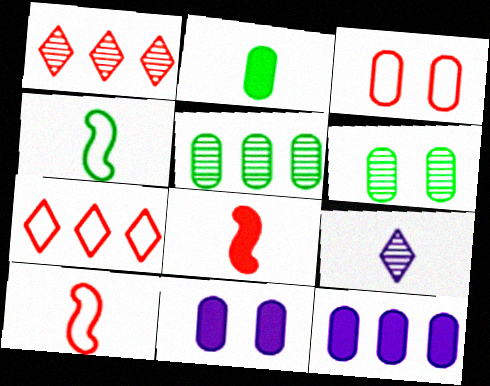[[1, 3, 8], 
[1, 4, 11], 
[2, 9, 10], 
[3, 6, 11], 
[3, 7, 10]]